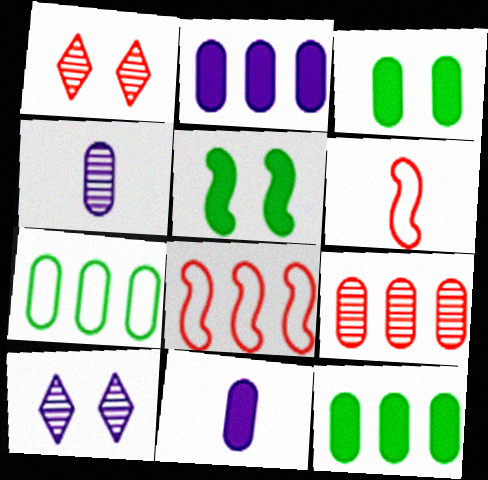[[2, 7, 9], 
[6, 10, 12]]